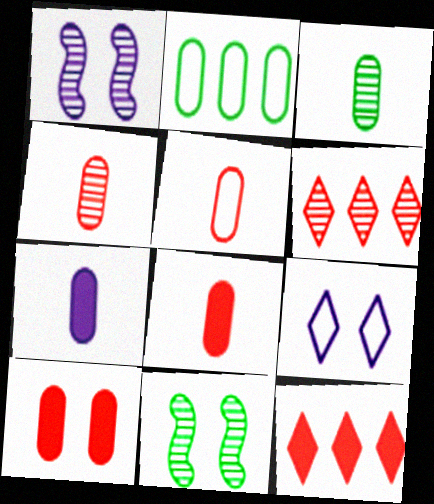[[1, 3, 6], 
[3, 5, 7], 
[4, 5, 8], 
[9, 10, 11]]